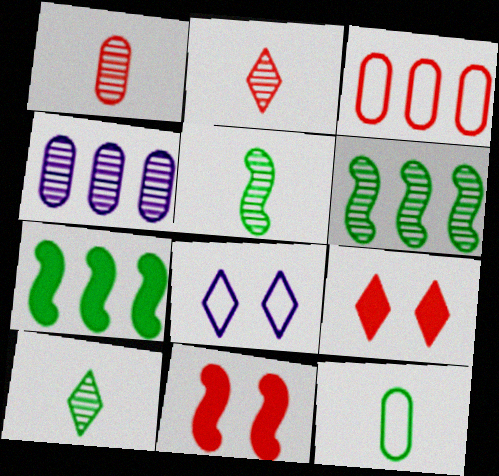[[1, 7, 8], 
[2, 3, 11]]